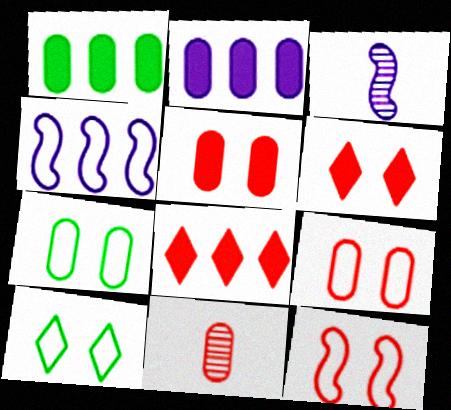[[2, 7, 11], 
[3, 7, 8], 
[8, 11, 12]]